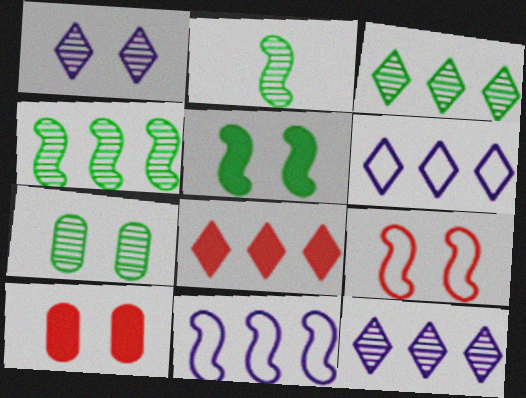[[2, 3, 7], 
[2, 6, 10], 
[3, 6, 8]]